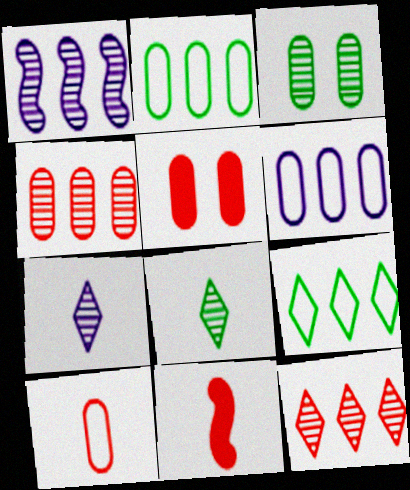[[4, 5, 10]]